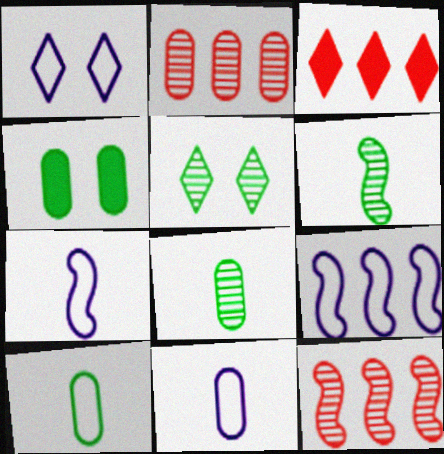[[1, 9, 11], 
[2, 4, 11]]